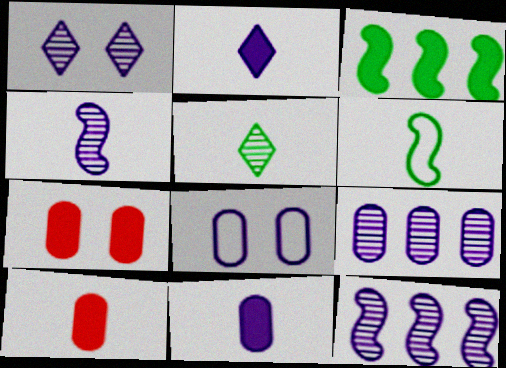[[1, 4, 9], 
[2, 3, 7], 
[2, 8, 12], 
[8, 9, 11]]